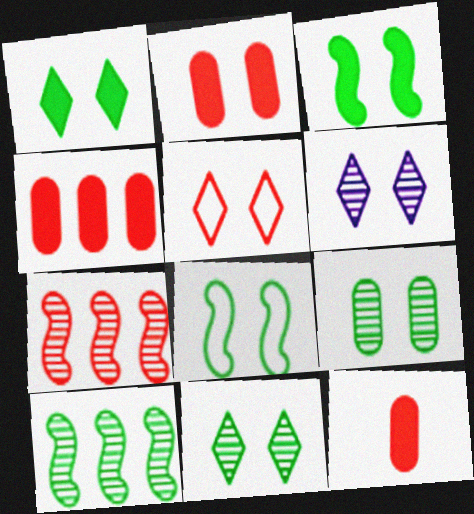[[1, 5, 6], 
[1, 8, 9], 
[2, 4, 12], 
[2, 6, 8], 
[5, 7, 12]]